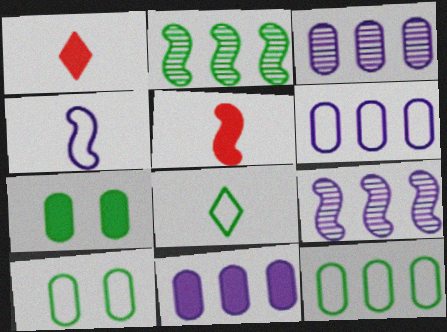[[1, 9, 10], 
[2, 7, 8], 
[3, 6, 11]]